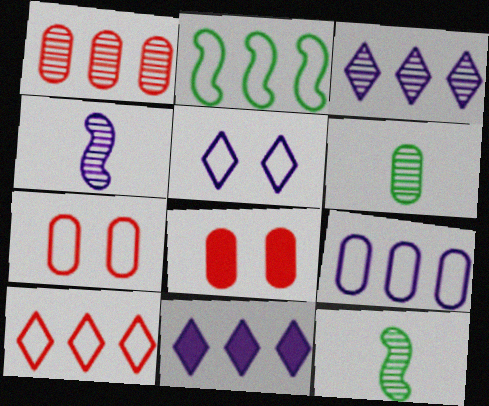[[1, 2, 11], 
[2, 9, 10], 
[6, 8, 9], 
[7, 11, 12]]